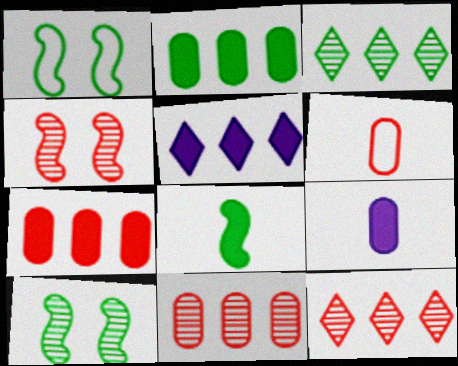[[1, 9, 12], 
[5, 6, 10]]